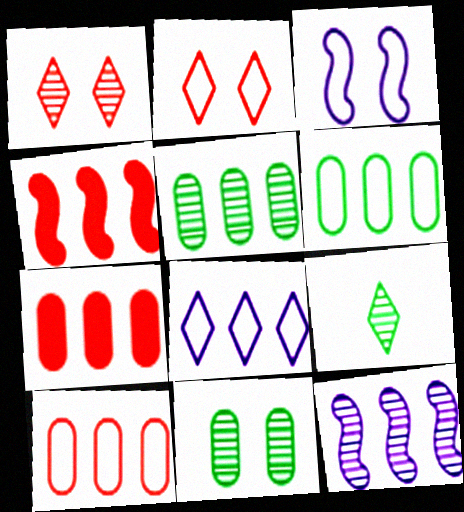[[3, 7, 9], 
[4, 5, 8]]